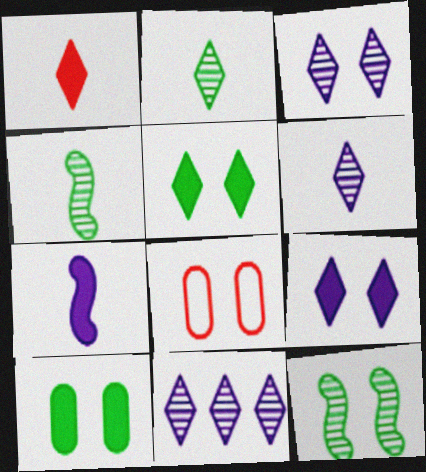[[3, 6, 11], 
[8, 9, 12]]